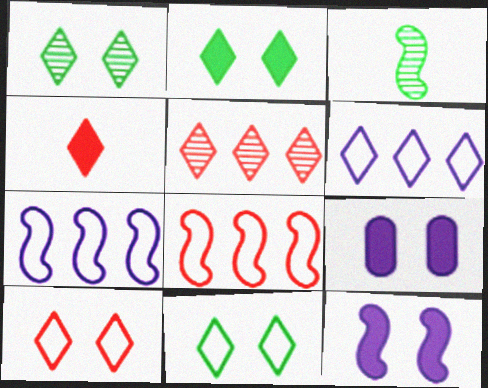[[1, 2, 11], 
[1, 4, 6], 
[3, 8, 12], 
[4, 5, 10]]